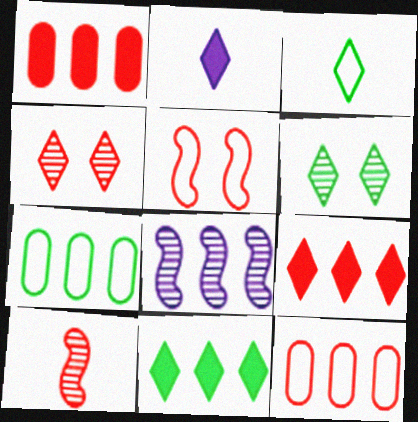[[3, 6, 11], 
[7, 8, 9], 
[8, 11, 12]]